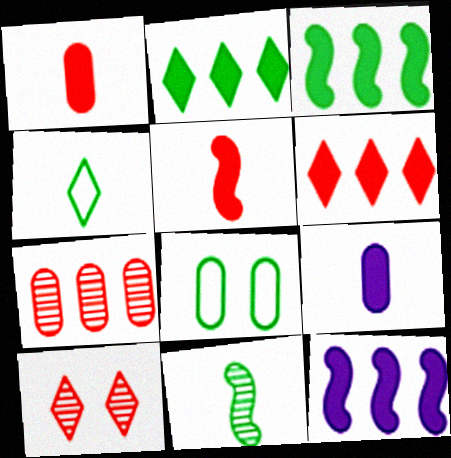[[2, 8, 11], 
[7, 8, 9]]